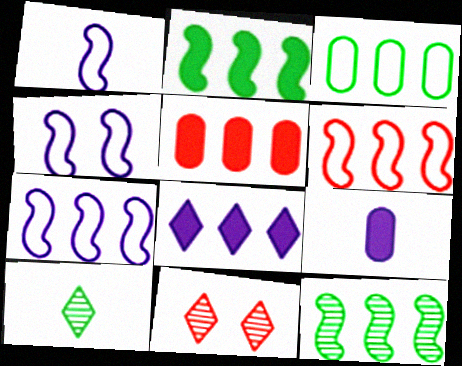[[1, 4, 7], 
[2, 5, 8], 
[4, 5, 10]]